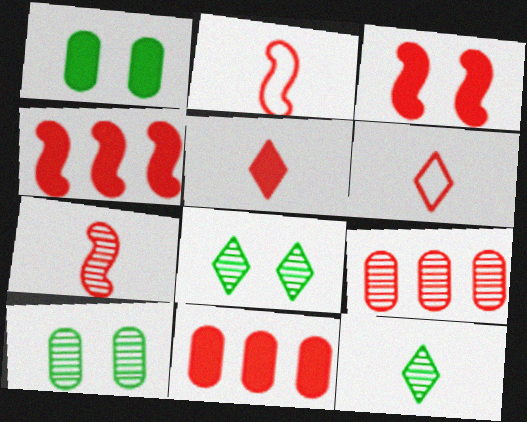[[3, 5, 11], 
[3, 6, 9]]